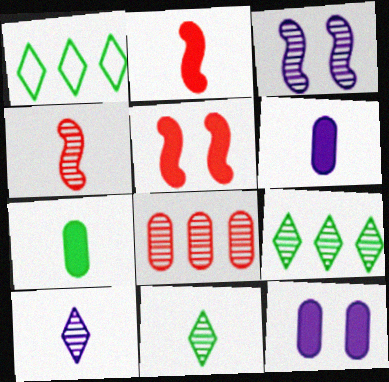[[1, 4, 12], 
[3, 8, 11]]